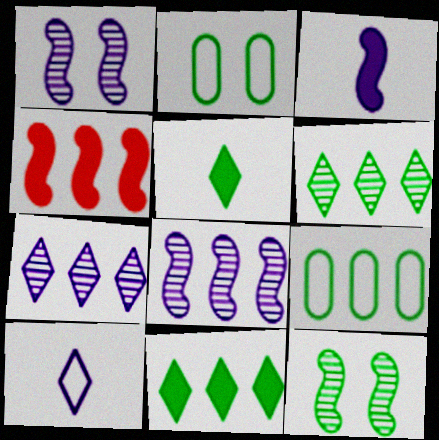[[4, 7, 9], 
[5, 9, 12]]